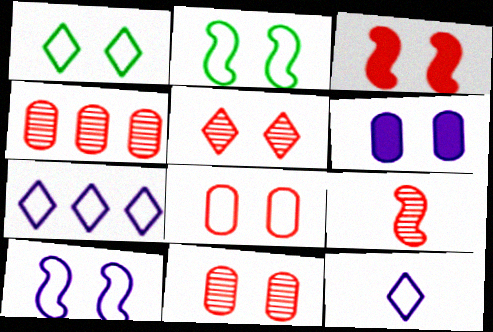[[1, 8, 10], 
[2, 5, 6], 
[3, 5, 8], 
[4, 5, 9]]